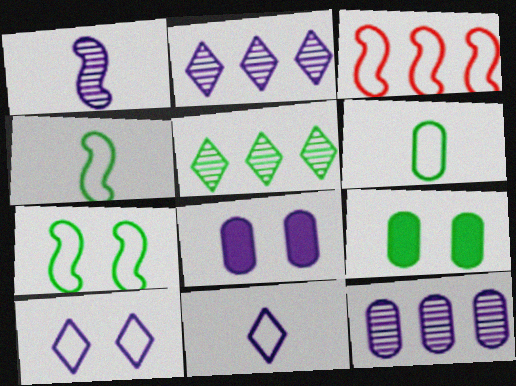[[3, 6, 10], 
[4, 5, 9]]